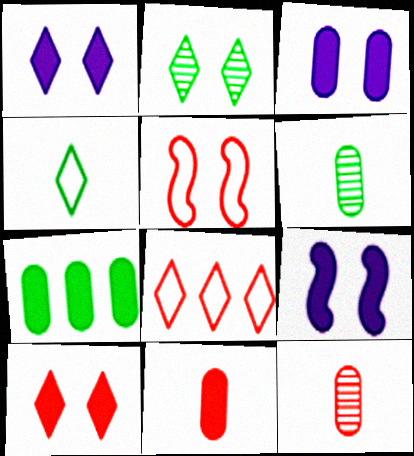[[1, 3, 9], 
[2, 3, 5], 
[3, 7, 11], 
[6, 8, 9]]